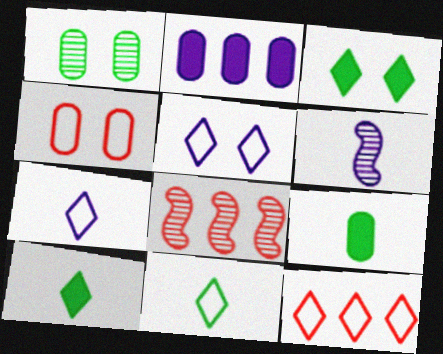[[2, 5, 6], 
[5, 8, 9], 
[5, 11, 12]]